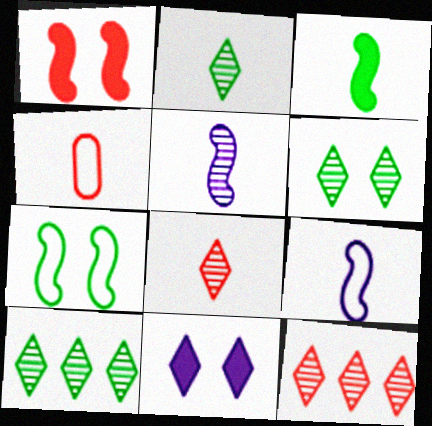[[1, 4, 12], 
[2, 6, 10]]